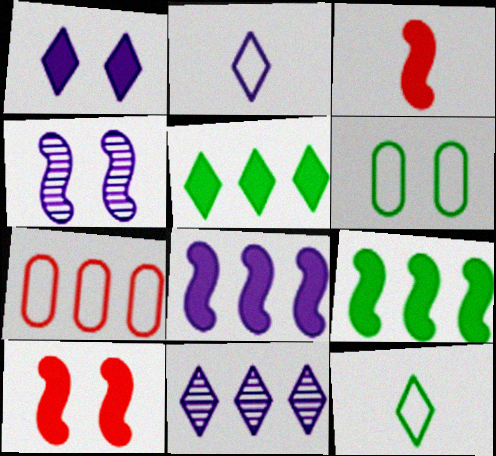[[1, 2, 11], 
[3, 6, 11], 
[7, 9, 11]]